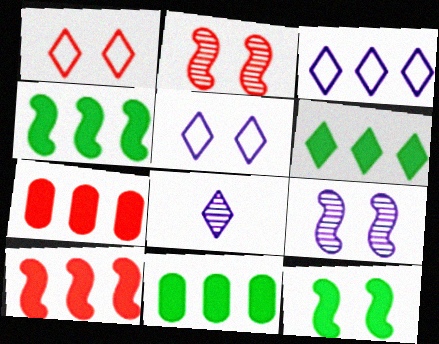[[1, 6, 8], 
[4, 6, 11]]